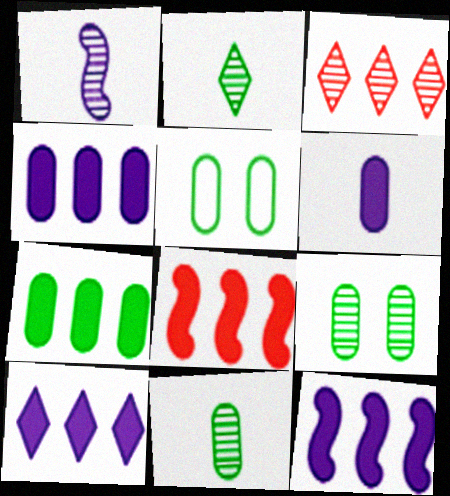[[1, 3, 9], 
[4, 10, 12], 
[5, 7, 11], 
[7, 8, 10]]